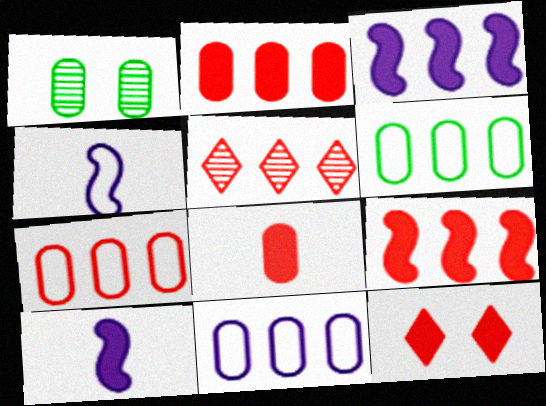[[1, 8, 11], 
[3, 5, 6], 
[5, 7, 9], 
[6, 7, 11], 
[8, 9, 12]]